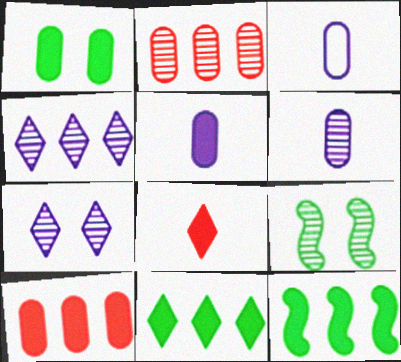[[1, 2, 3], 
[1, 5, 10], 
[3, 5, 6]]